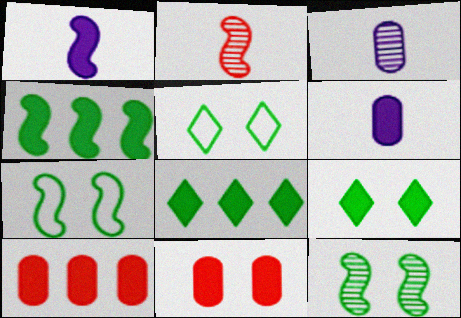[[1, 8, 11], 
[1, 9, 10]]